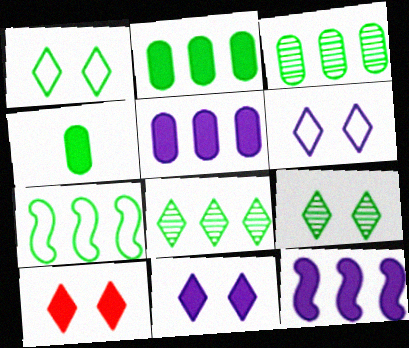[[2, 7, 8], 
[4, 7, 9], 
[4, 10, 12], 
[6, 9, 10]]